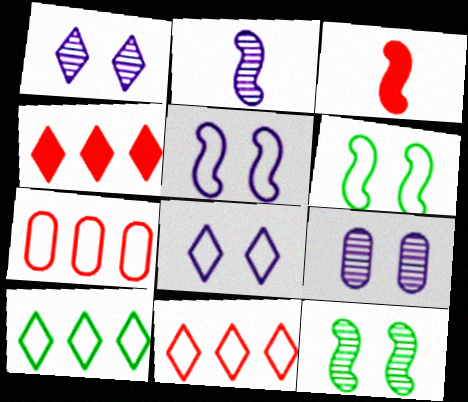[[3, 9, 10]]